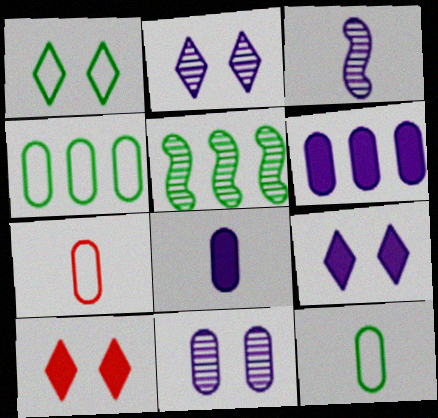[[1, 2, 10], 
[3, 4, 10], 
[5, 7, 9]]